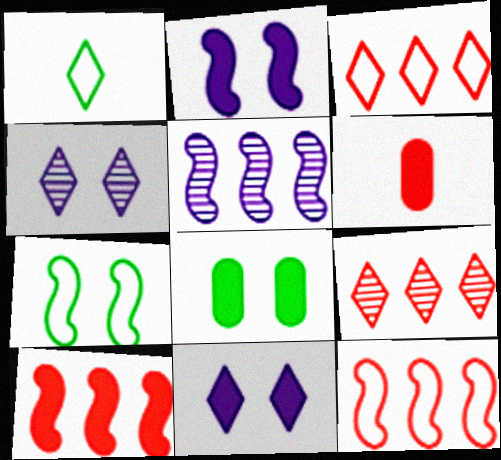[[1, 9, 11]]